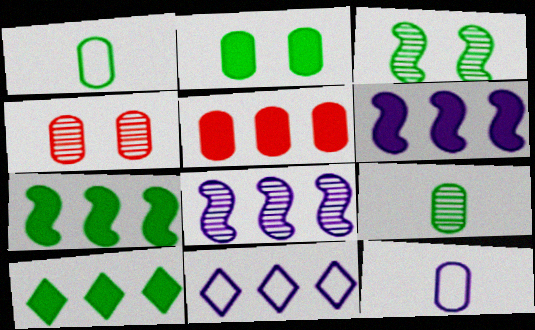[[1, 3, 10], 
[5, 6, 10]]